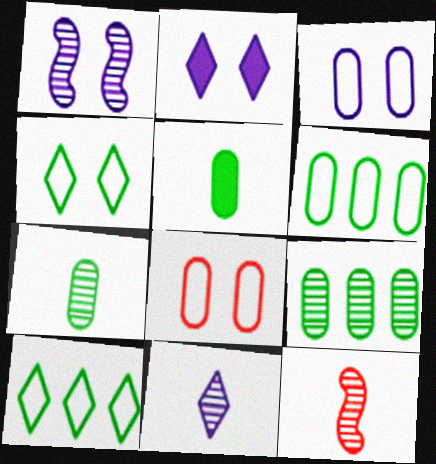[[1, 2, 3], 
[2, 6, 12], 
[7, 11, 12]]